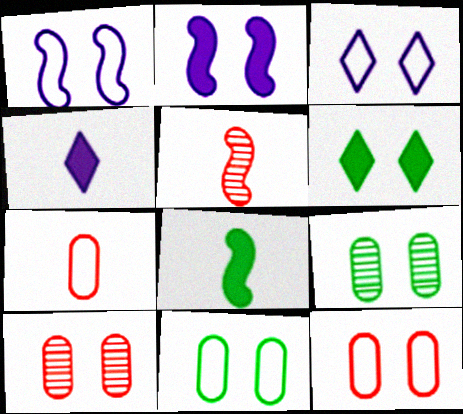[[1, 6, 10]]